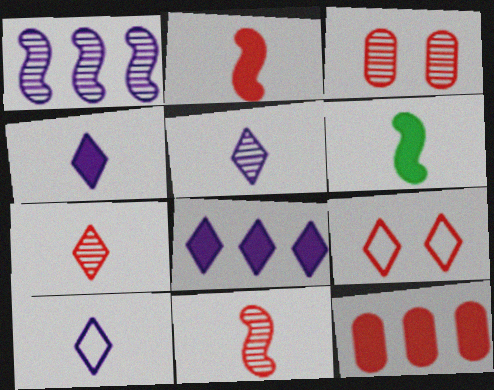[[4, 5, 10], 
[9, 11, 12]]